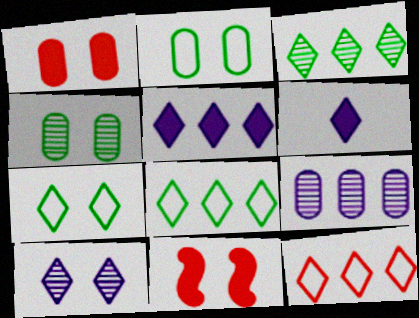[[2, 10, 11], 
[3, 5, 12]]